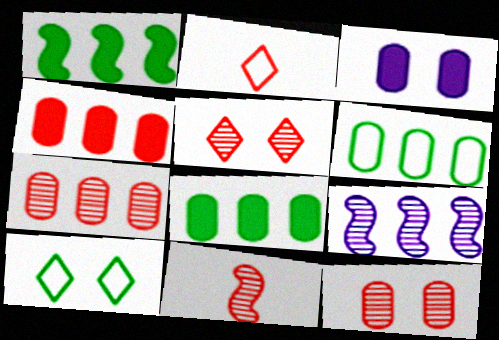[[5, 7, 11]]